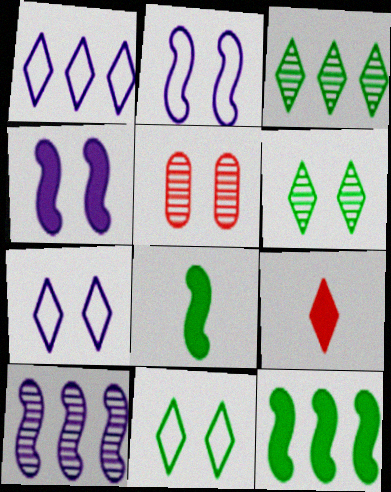[[1, 5, 8], 
[1, 6, 9], 
[3, 7, 9], 
[4, 5, 11]]